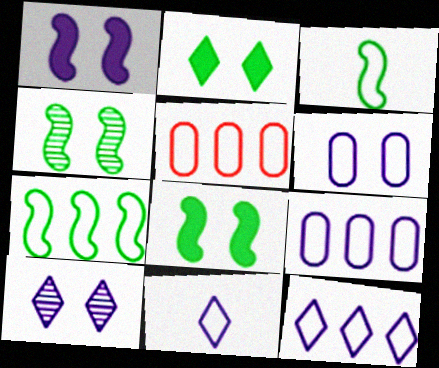[[1, 6, 10], 
[5, 7, 12]]